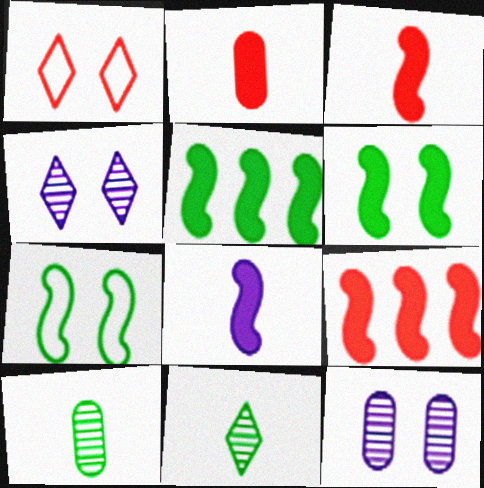[[1, 6, 12], 
[6, 8, 9]]